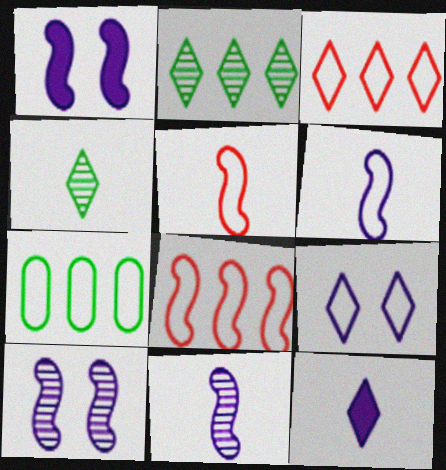[[5, 7, 9]]